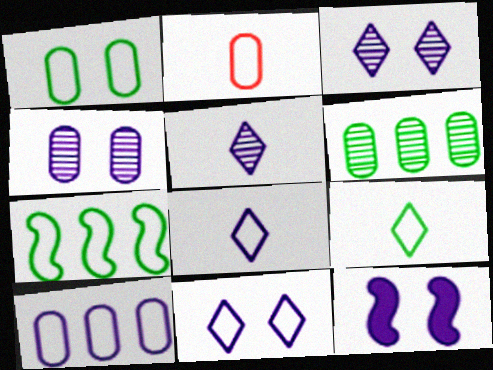[[1, 2, 10], 
[1, 7, 9], 
[2, 7, 11], 
[4, 11, 12], 
[5, 10, 12]]